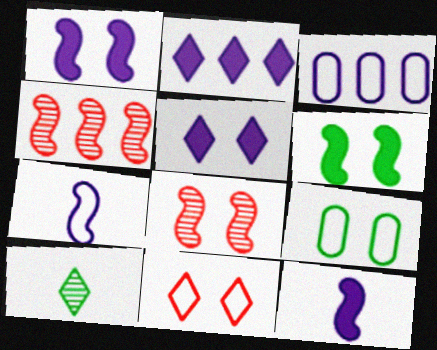[[2, 10, 11], 
[4, 6, 7], 
[5, 8, 9]]